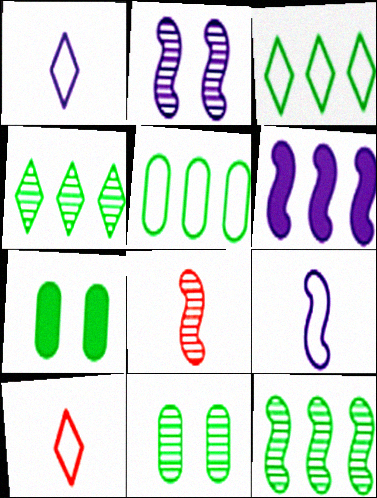[[2, 6, 9], 
[2, 8, 12], 
[6, 10, 11]]